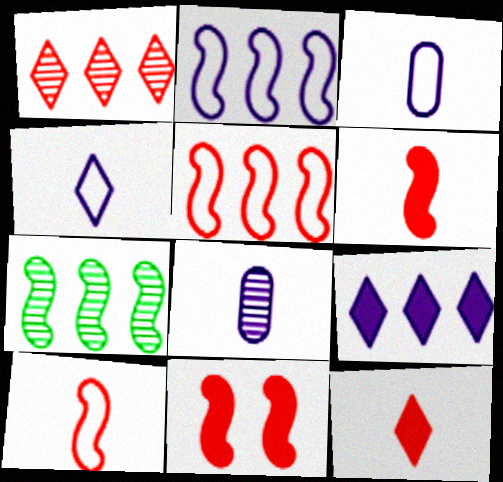[]